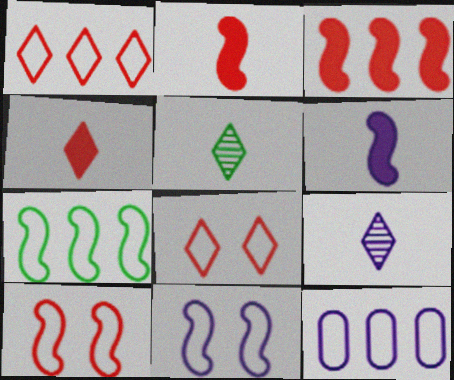[[1, 7, 12]]